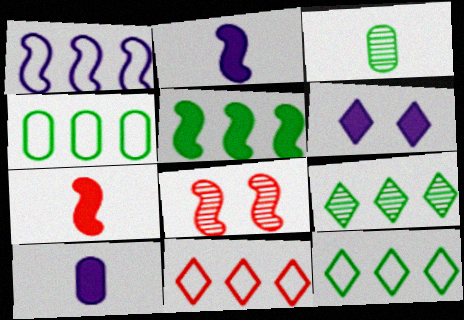[[1, 4, 11], 
[4, 5, 9], 
[8, 10, 12]]